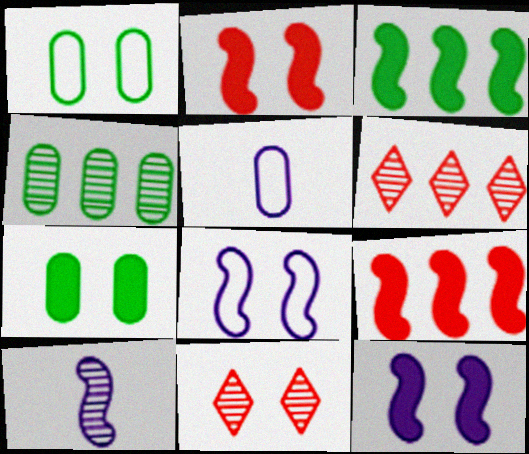[[1, 11, 12], 
[3, 5, 11], 
[4, 10, 11], 
[7, 8, 11]]